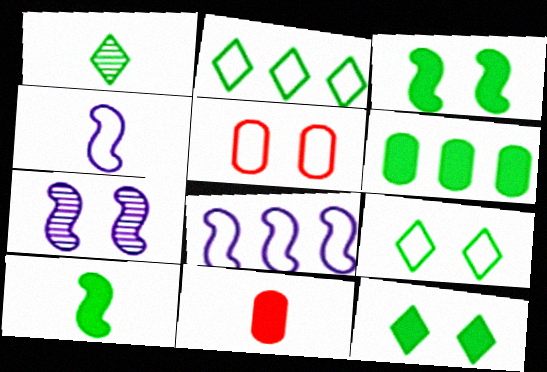[[1, 2, 12], 
[1, 4, 11], 
[2, 4, 5], 
[2, 7, 11], 
[5, 7, 12], 
[6, 10, 12]]